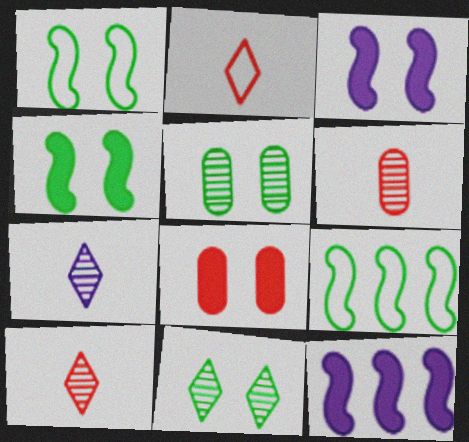[[2, 5, 12], 
[7, 8, 9]]